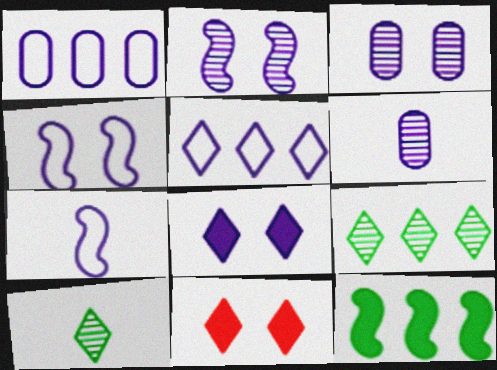[[3, 4, 8], 
[5, 10, 11]]